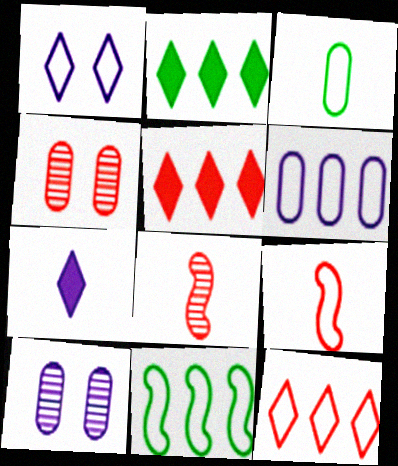[[2, 9, 10], 
[3, 7, 8], 
[4, 5, 9], 
[4, 7, 11], 
[6, 11, 12]]